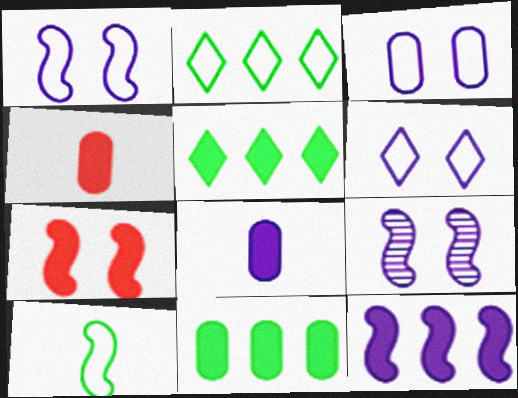[[1, 3, 6], 
[2, 4, 9], 
[5, 7, 8]]